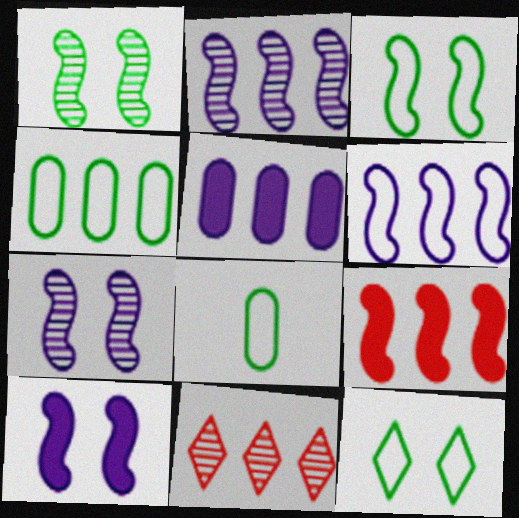[[8, 10, 11]]